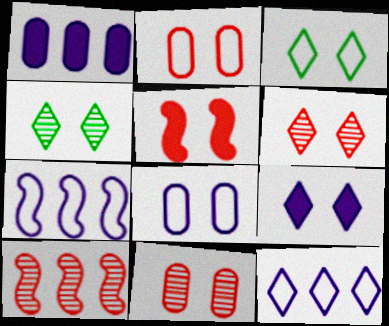[[2, 5, 6], 
[3, 6, 9], 
[4, 5, 8]]